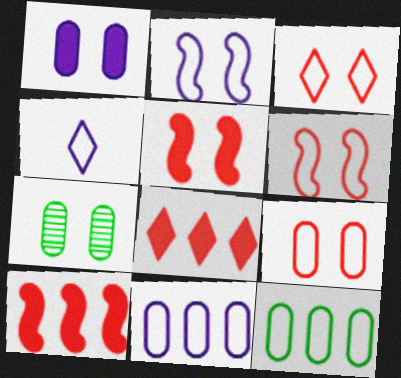[[1, 7, 9], 
[2, 4, 11], 
[3, 6, 9], 
[4, 6, 12], 
[4, 7, 10]]